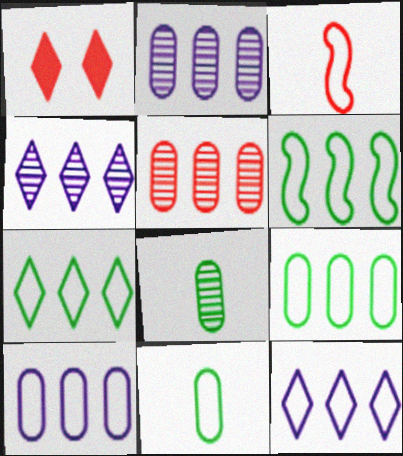[[1, 3, 5], 
[6, 7, 9]]